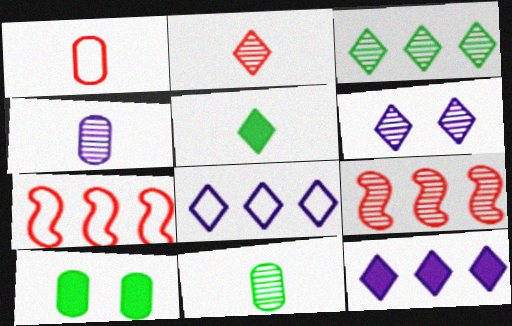[[2, 3, 6], 
[6, 9, 11]]